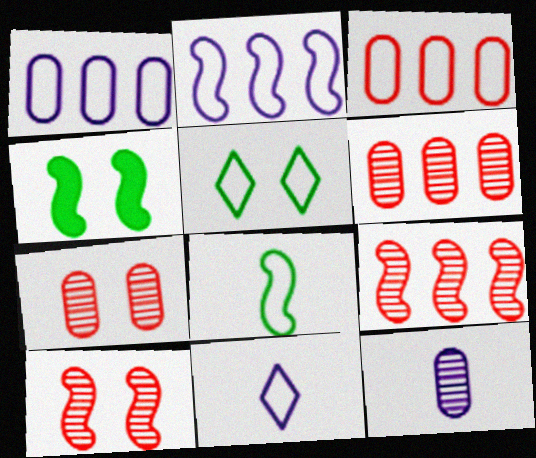[[4, 6, 11]]